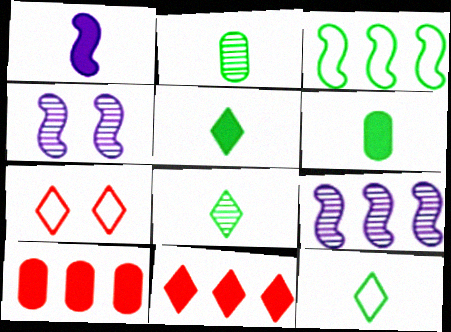[[4, 10, 12], 
[5, 8, 12], 
[6, 7, 9]]